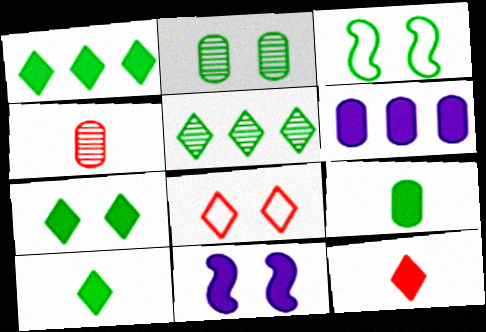[[1, 7, 10], 
[2, 3, 7], 
[2, 8, 11], 
[3, 5, 9]]